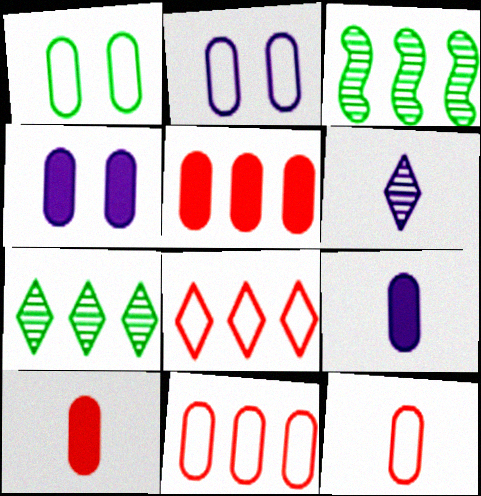[]